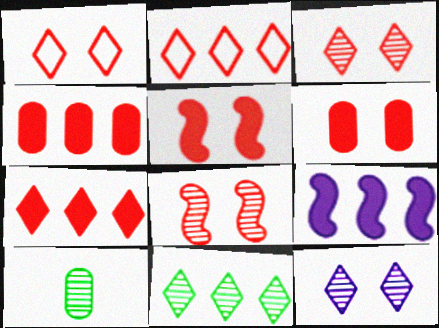[[1, 6, 8], 
[1, 9, 10]]